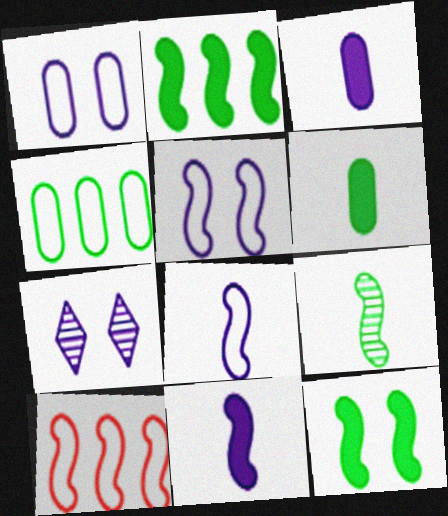[[6, 7, 10]]